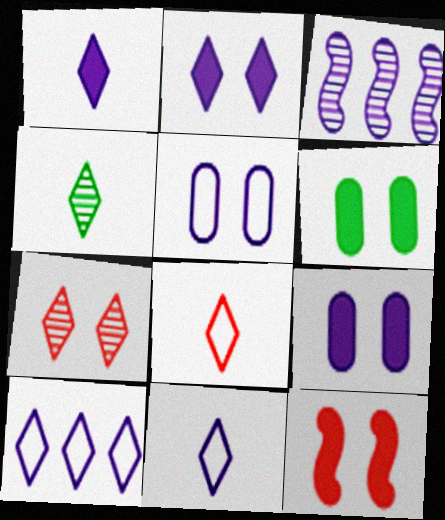[[1, 3, 5], 
[1, 4, 8], 
[2, 6, 12], 
[3, 6, 8], 
[3, 9, 11]]